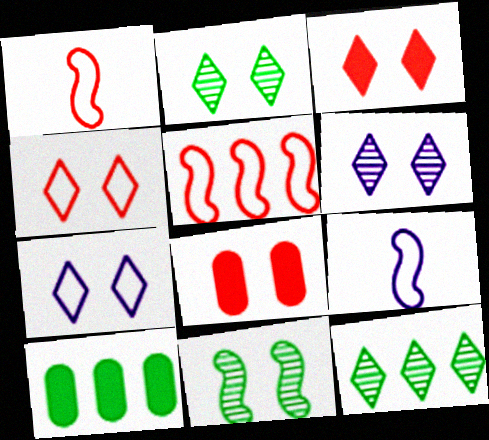[[1, 6, 10], 
[2, 3, 7], 
[7, 8, 11], 
[8, 9, 12]]